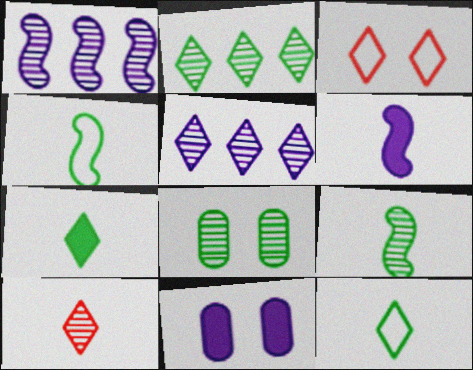[[1, 8, 10], 
[2, 8, 9], 
[3, 5, 7]]